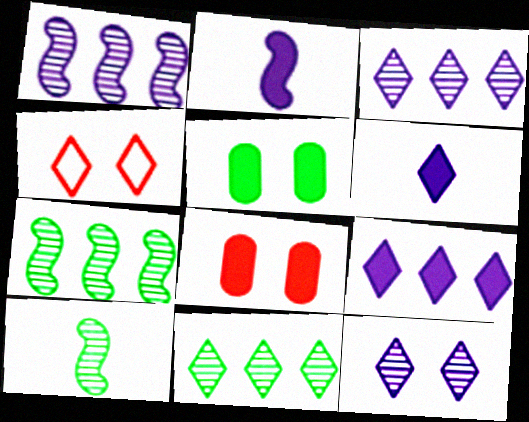[[4, 6, 11]]